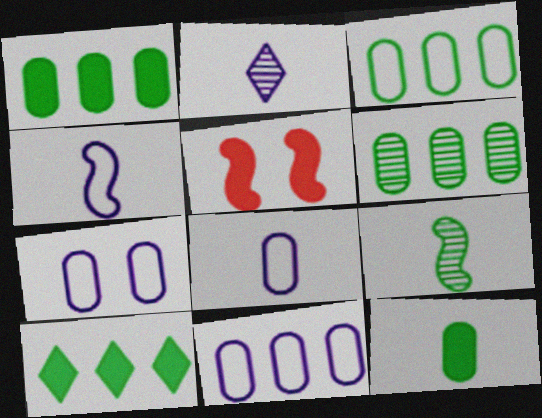[[1, 3, 6], 
[2, 3, 5], 
[7, 8, 11]]